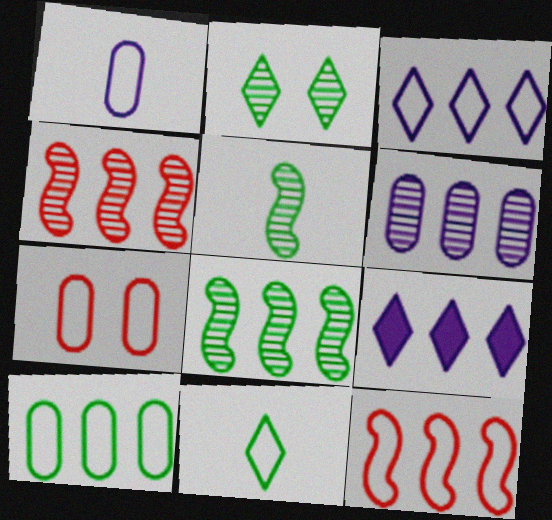[[1, 7, 10], 
[3, 10, 12], 
[4, 9, 10], 
[5, 7, 9]]